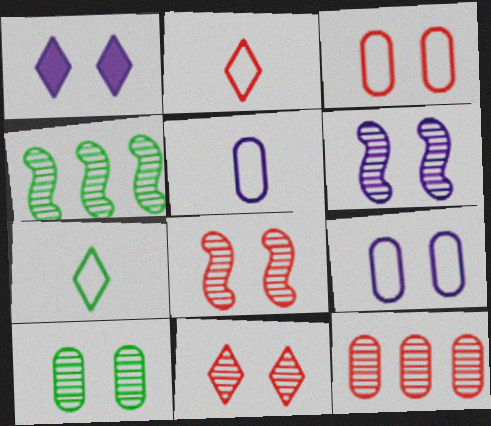[[1, 6, 9], 
[6, 10, 11]]